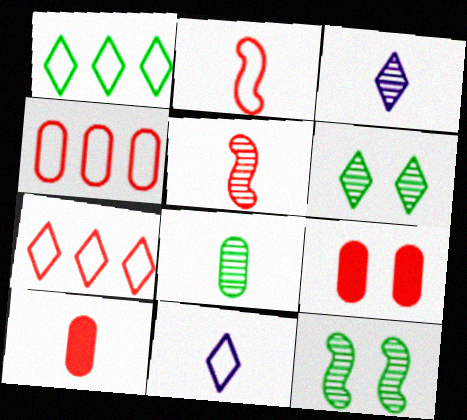[[3, 5, 8], 
[5, 7, 9]]